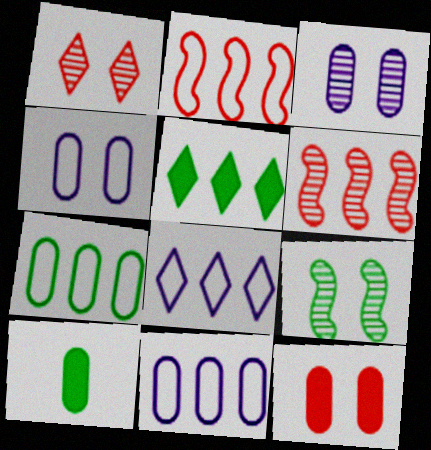[[1, 3, 9], 
[2, 7, 8], 
[5, 6, 11]]